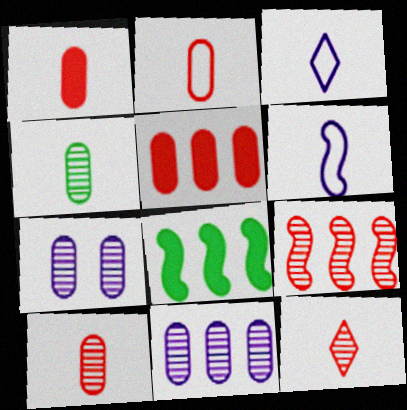[[1, 2, 10]]